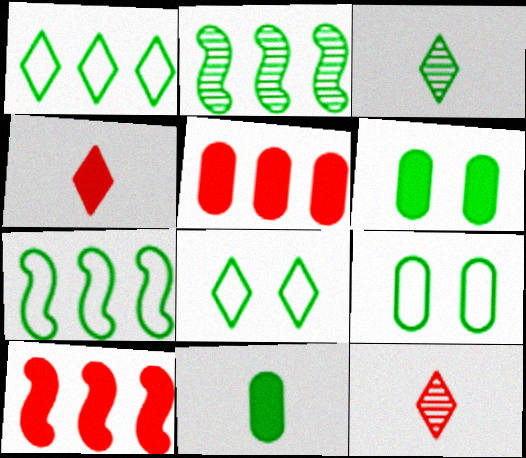[[2, 8, 11], 
[3, 6, 7]]